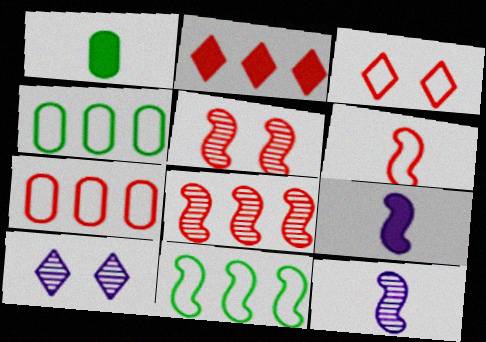[[2, 7, 8], 
[3, 6, 7], 
[5, 9, 11]]